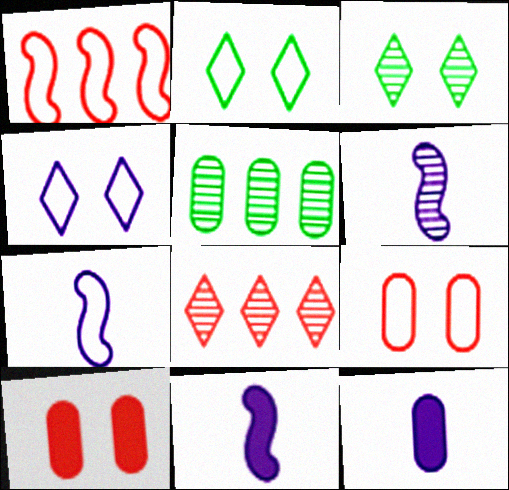[[1, 3, 12], 
[5, 9, 12], 
[6, 7, 11]]